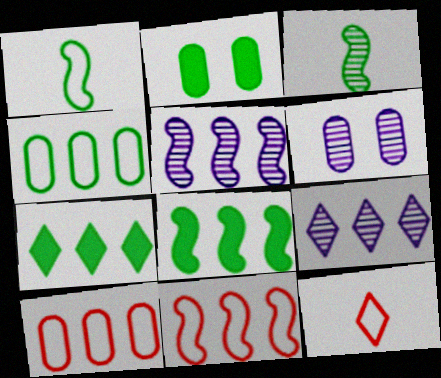[[2, 5, 12], 
[5, 7, 10], 
[5, 8, 11], 
[6, 8, 12], 
[8, 9, 10]]